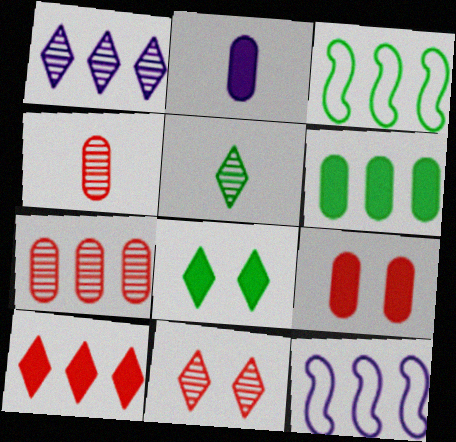[[1, 5, 11], 
[2, 3, 11], 
[2, 6, 9], 
[4, 8, 12], 
[5, 9, 12]]